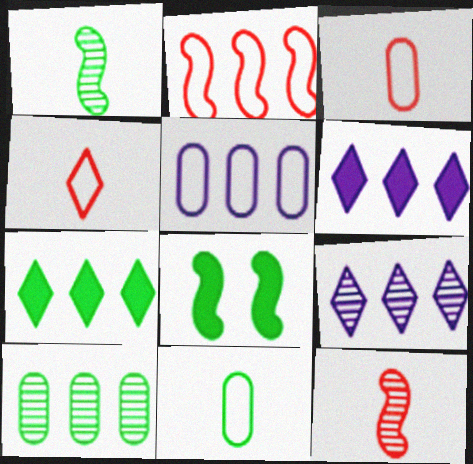[[2, 6, 10], 
[3, 8, 9]]